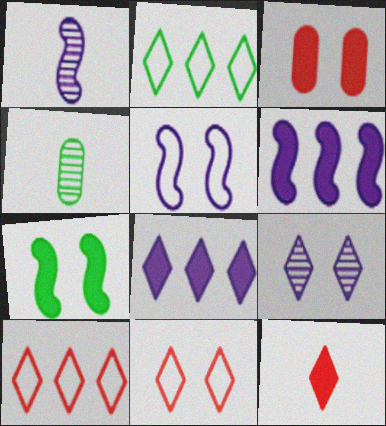[[1, 2, 3], 
[1, 5, 6], 
[2, 4, 7], 
[2, 9, 12], 
[4, 6, 11]]